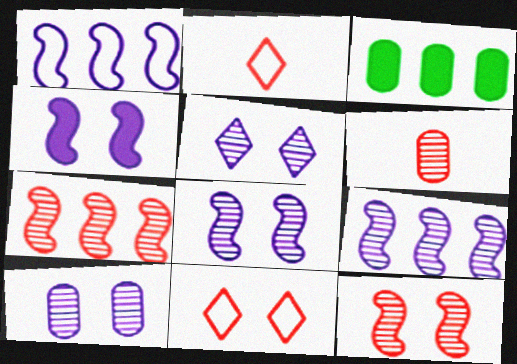[[2, 3, 8], 
[5, 8, 10]]